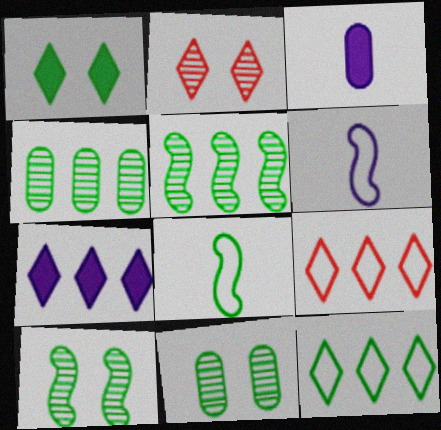[[1, 4, 8], 
[3, 9, 10]]